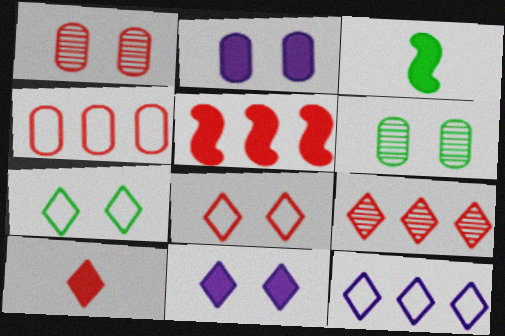[[1, 3, 12], 
[4, 5, 9], 
[8, 9, 10]]